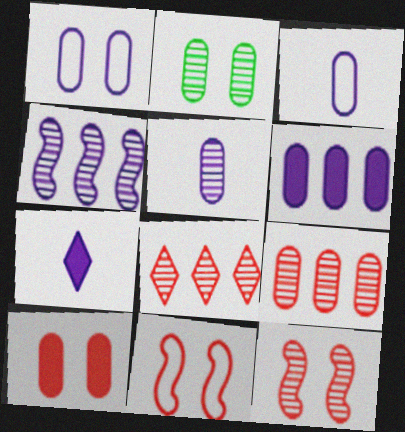[[1, 2, 10], 
[1, 4, 7], 
[1, 5, 6], 
[2, 5, 9]]